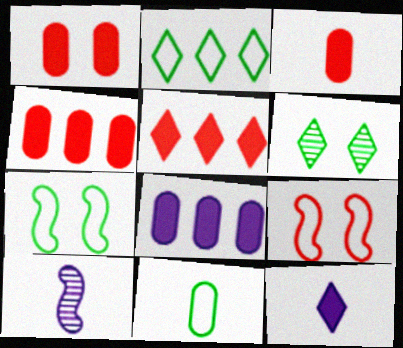[[1, 2, 10], 
[1, 3, 4], 
[2, 7, 11]]